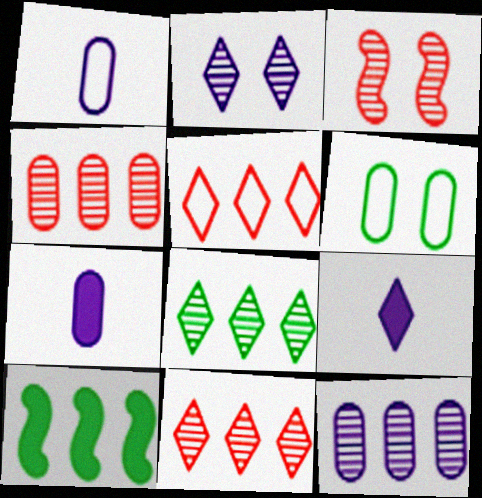[[4, 6, 7], 
[5, 10, 12]]